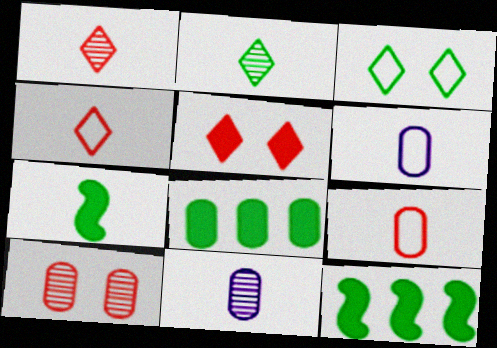[[1, 6, 7], 
[4, 7, 11], 
[6, 8, 10]]